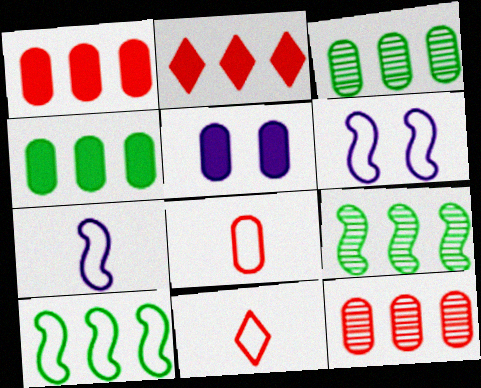[[3, 5, 8], 
[5, 9, 11]]